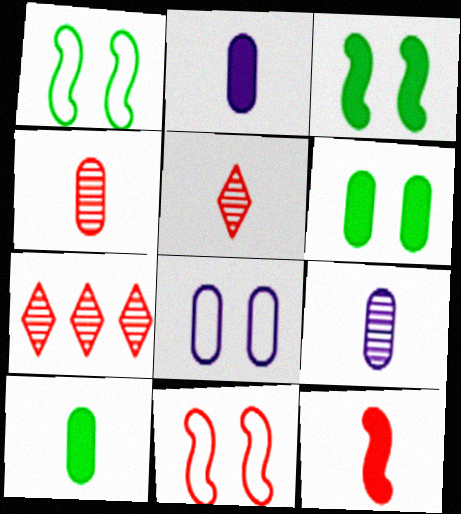[[1, 2, 7]]